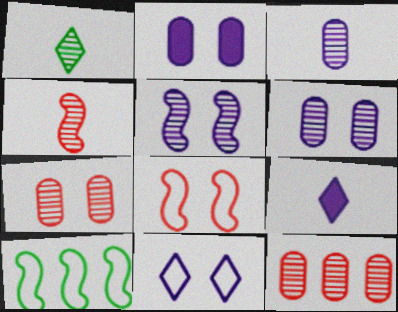[[1, 3, 4], 
[1, 5, 12], 
[2, 5, 11], 
[7, 9, 10]]